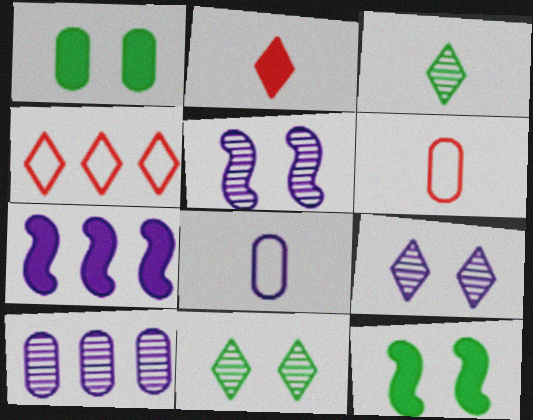[[1, 2, 7], 
[1, 6, 10], 
[6, 7, 11], 
[7, 8, 9]]